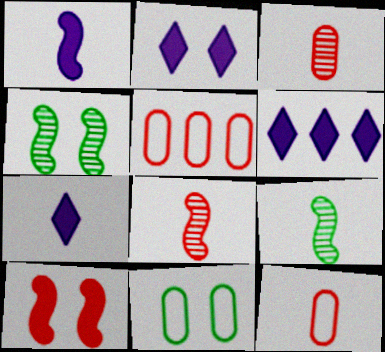[[2, 5, 9], 
[2, 6, 7], 
[4, 5, 7], 
[4, 6, 12], 
[6, 8, 11], 
[7, 9, 12]]